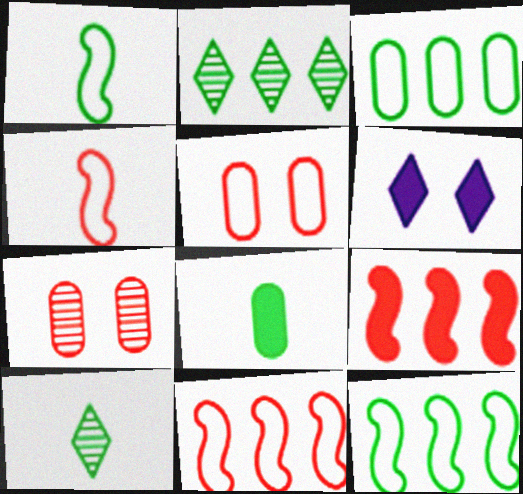[[1, 8, 10], 
[6, 8, 9]]